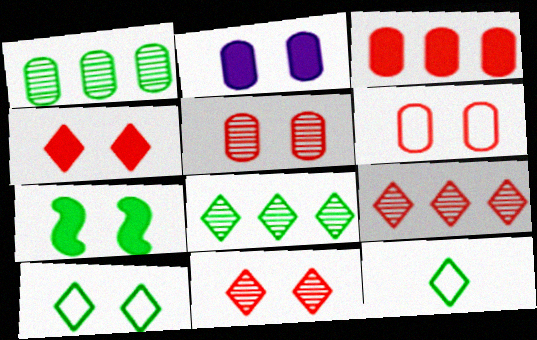[[1, 7, 12], 
[2, 4, 7]]